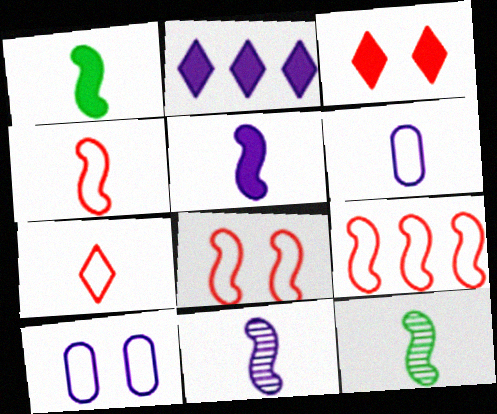[[1, 4, 11], 
[2, 10, 11], 
[4, 5, 12], 
[4, 8, 9]]